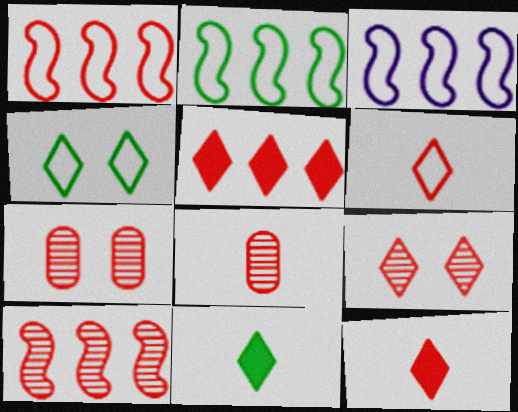[[1, 2, 3], 
[1, 7, 12], 
[3, 7, 11], 
[5, 6, 9], 
[8, 9, 10]]